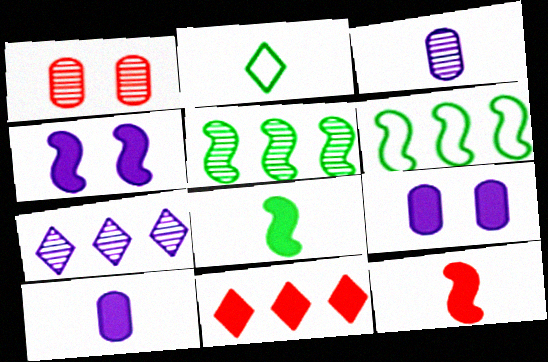[[2, 3, 12], 
[8, 9, 11]]